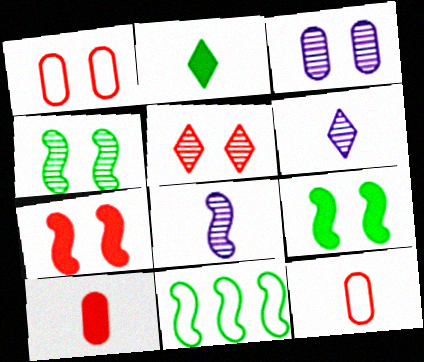[[1, 5, 7], 
[2, 8, 12], 
[3, 4, 5], 
[7, 8, 11]]